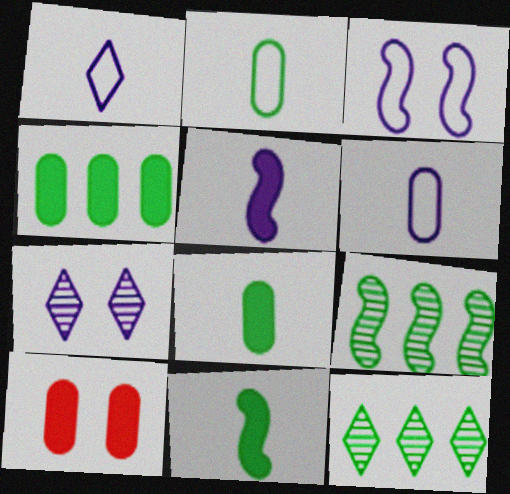[[1, 9, 10]]